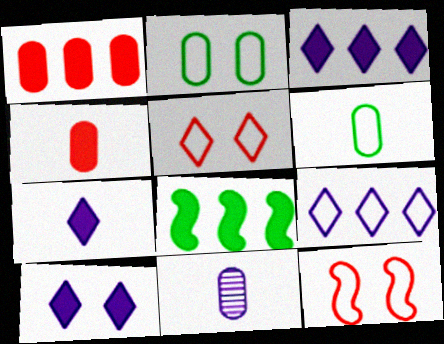[[1, 2, 11], 
[1, 3, 8], 
[3, 7, 10], 
[4, 6, 11], 
[4, 8, 10], 
[5, 8, 11], 
[6, 9, 12]]